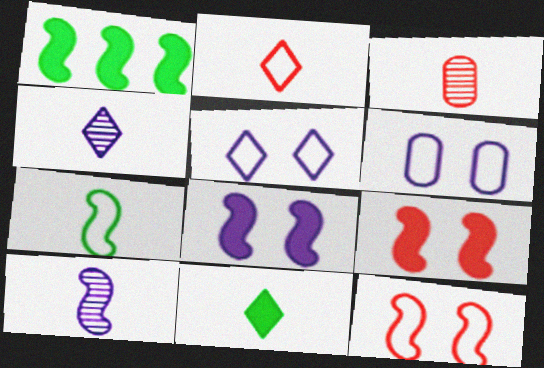[[1, 3, 5], 
[1, 10, 12], 
[2, 4, 11]]